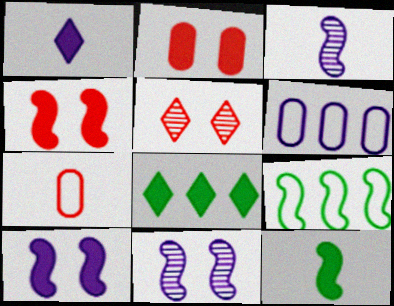[[1, 6, 11], 
[3, 4, 9], 
[5, 6, 12], 
[7, 8, 11]]